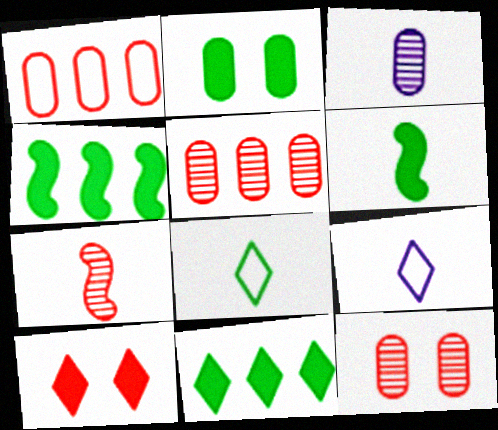[[1, 2, 3], 
[1, 7, 10], 
[2, 6, 11], 
[4, 9, 12]]